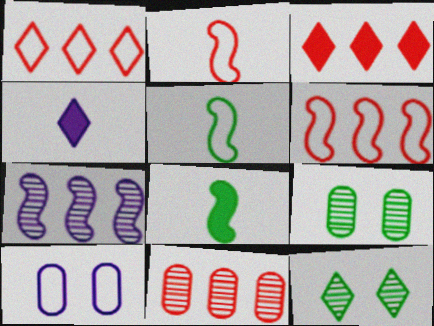[[1, 4, 12], 
[1, 5, 10], 
[3, 6, 11], 
[4, 6, 9], 
[4, 7, 10]]